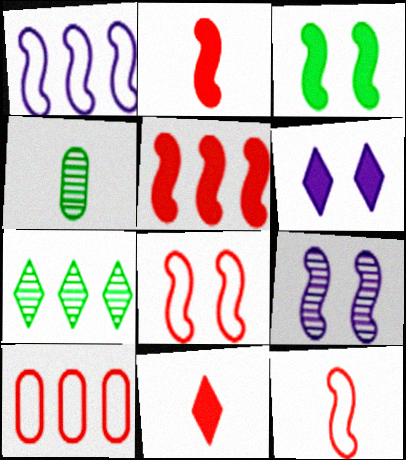[[3, 8, 9]]